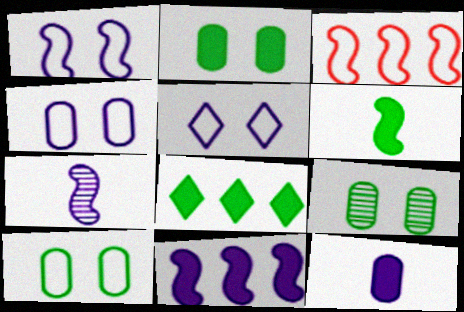[[1, 4, 5], 
[1, 7, 11], 
[2, 6, 8], 
[2, 9, 10]]